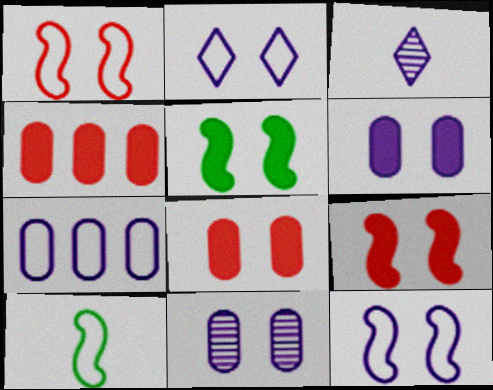[]